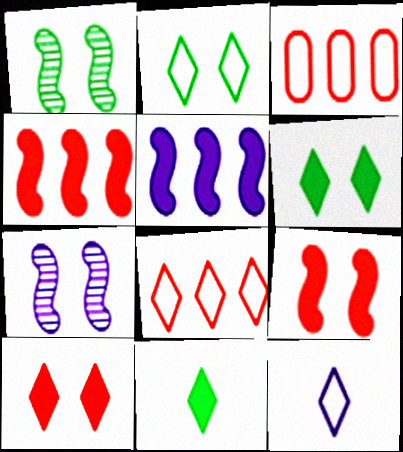[[2, 8, 12], 
[3, 7, 11]]